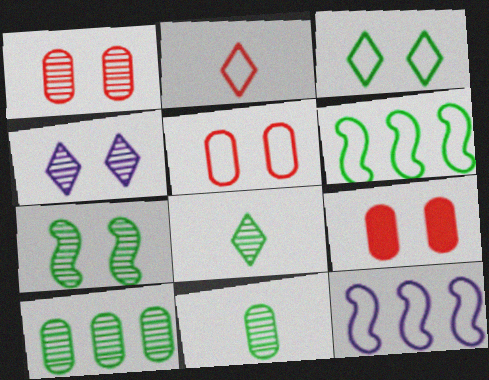[[1, 4, 7], 
[1, 5, 9], 
[7, 8, 10], 
[8, 9, 12]]